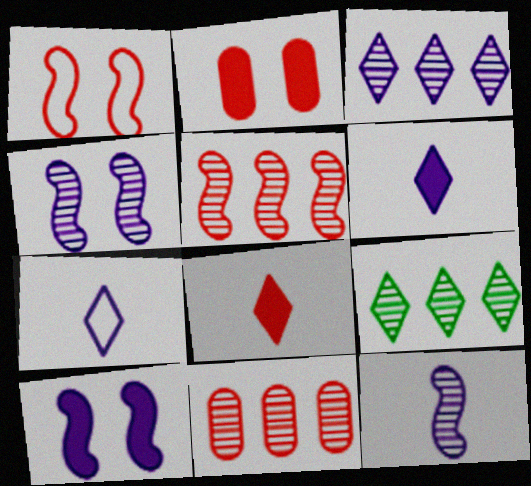[[1, 8, 11]]